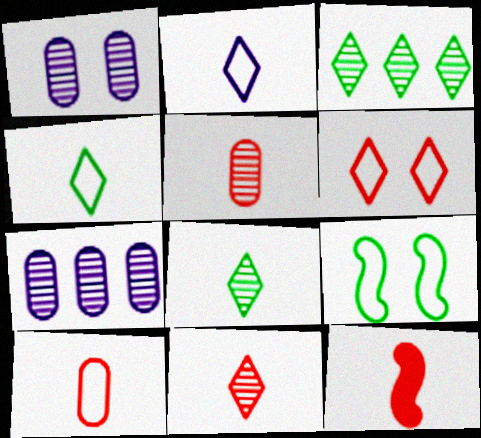[[10, 11, 12]]